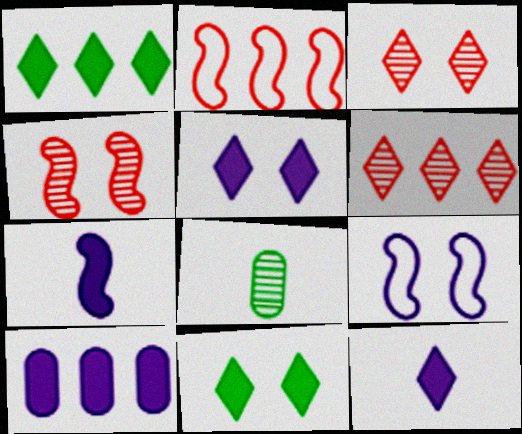[[2, 5, 8], 
[5, 7, 10]]